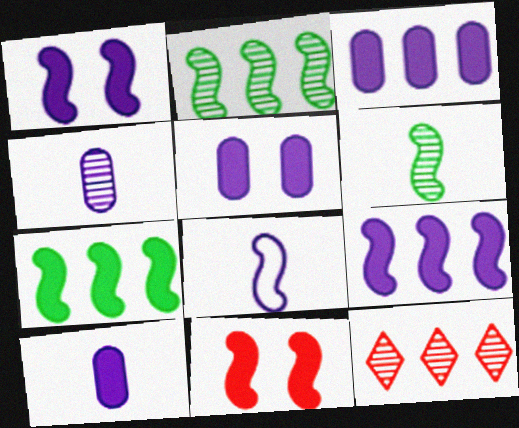[[2, 8, 11], 
[3, 5, 10]]